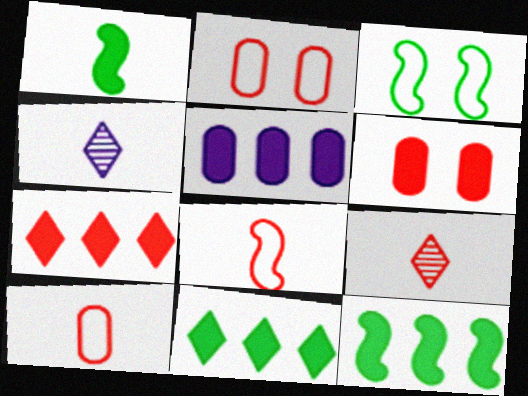[[1, 4, 10], 
[2, 4, 12], 
[3, 5, 9], 
[5, 7, 12]]